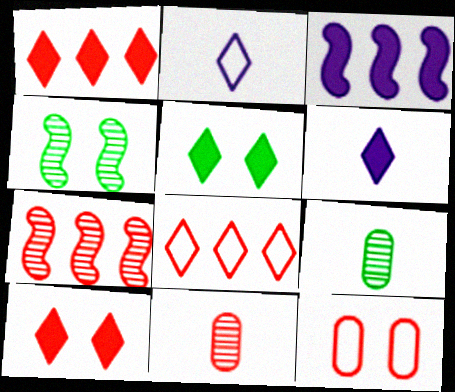[[1, 5, 6]]